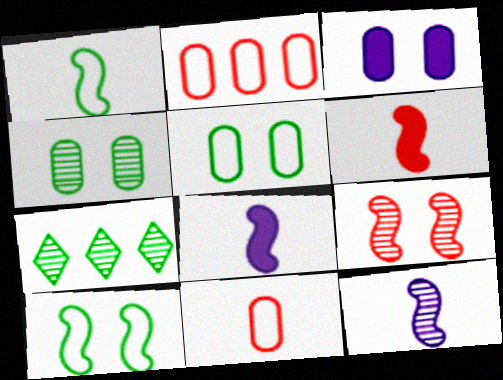[[1, 6, 12]]